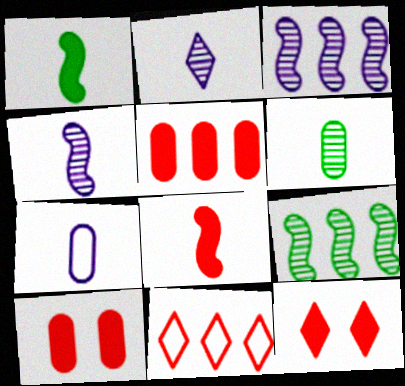[[5, 8, 12], 
[7, 9, 12]]